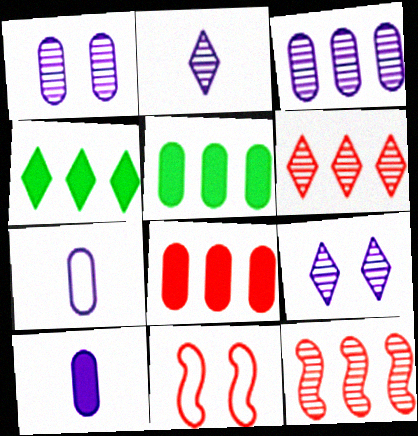[[2, 5, 11]]